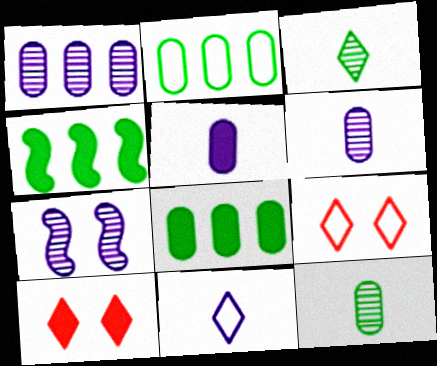[[4, 5, 10], 
[4, 6, 9]]